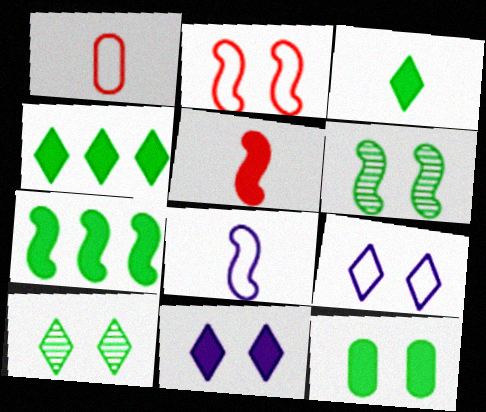[[3, 7, 12]]